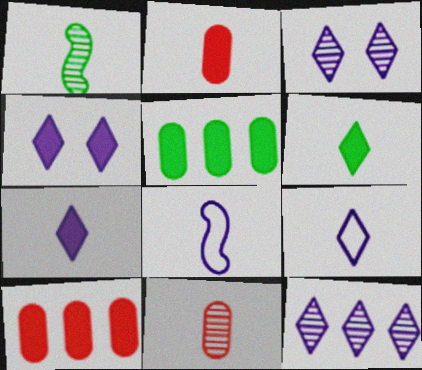[[1, 2, 9], 
[4, 9, 12], 
[6, 8, 11]]